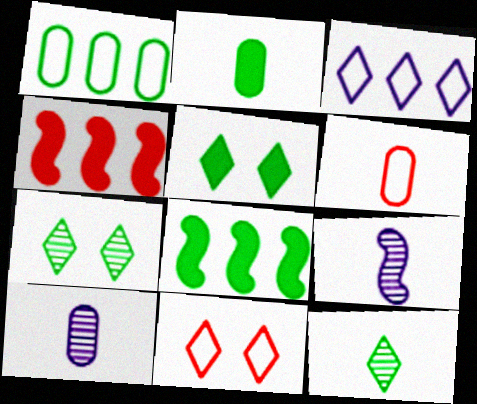[[2, 5, 8], 
[2, 6, 10], 
[8, 10, 11]]